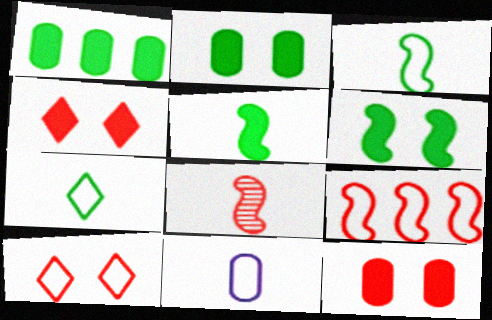[]